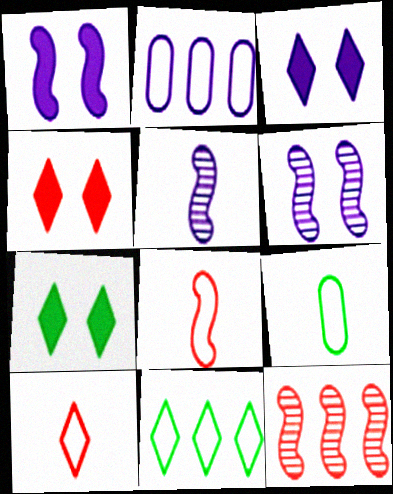[[2, 3, 5], 
[3, 4, 7], 
[3, 9, 12]]